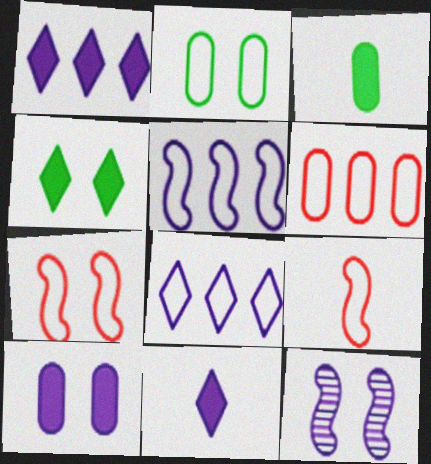[[2, 8, 9]]